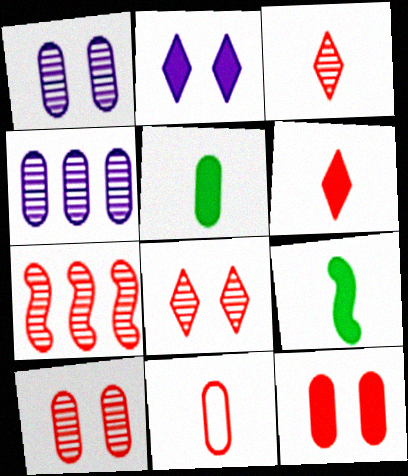[[3, 7, 10]]